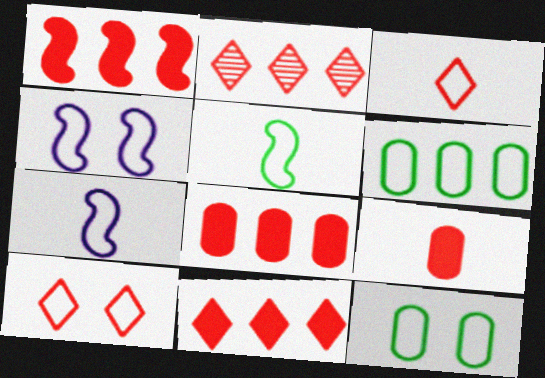[[1, 8, 11], 
[3, 4, 6], 
[4, 10, 12], 
[6, 7, 10]]